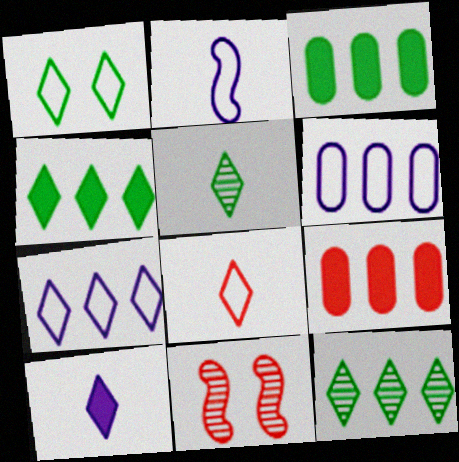[[1, 4, 5], 
[1, 7, 8], 
[5, 8, 10], 
[8, 9, 11]]